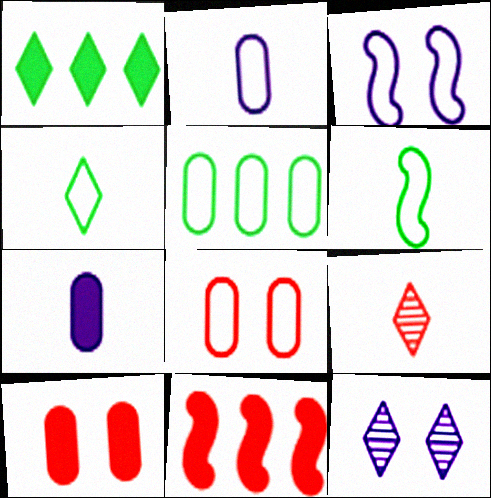[[2, 5, 8], 
[6, 7, 9], 
[8, 9, 11]]